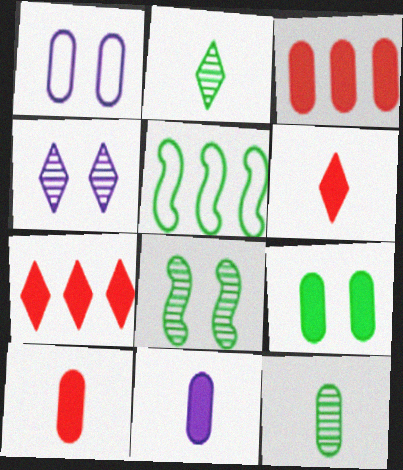[[1, 3, 12], 
[2, 5, 9], 
[3, 9, 11], 
[4, 5, 10]]